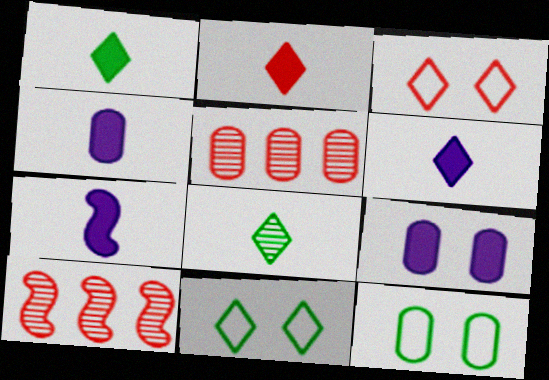[[1, 2, 6], 
[4, 5, 12], 
[4, 6, 7], 
[4, 10, 11], 
[5, 7, 11], 
[6, 10, 12]]